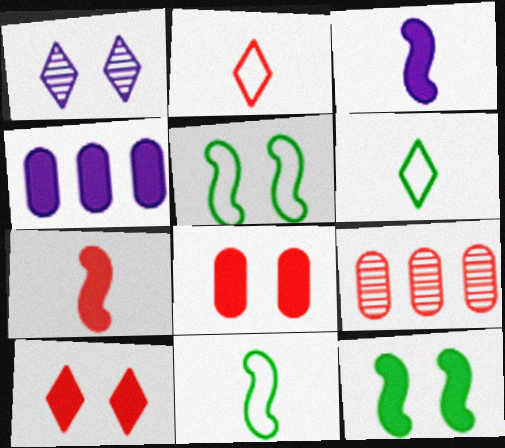[[1, 5, 8]]